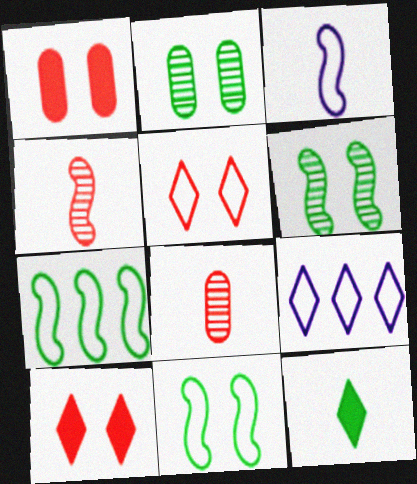[[2, 7, 12], 
[3, 8, 12]]